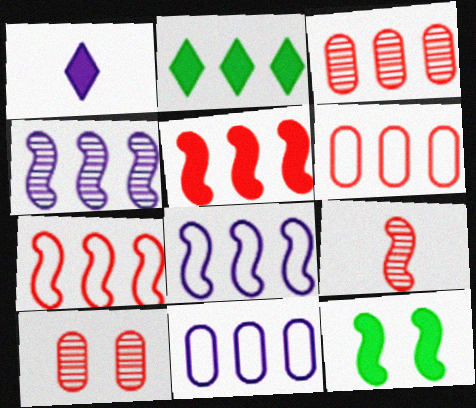[[2, 3, 8], 
[2, 4, 6], 
[8, 9, 12]]